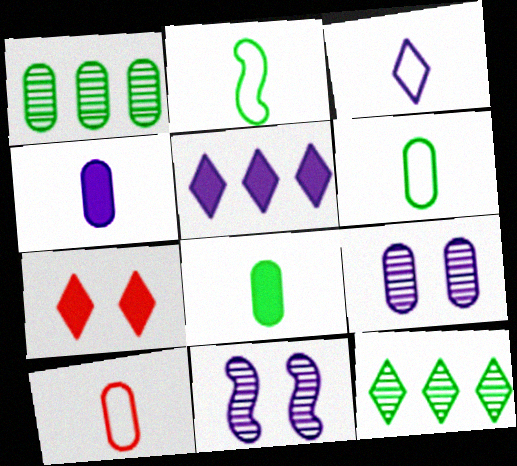[[2, 3, 10], 
[3, 7, 12]]